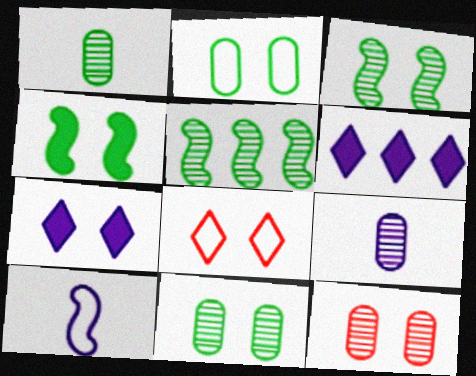[]